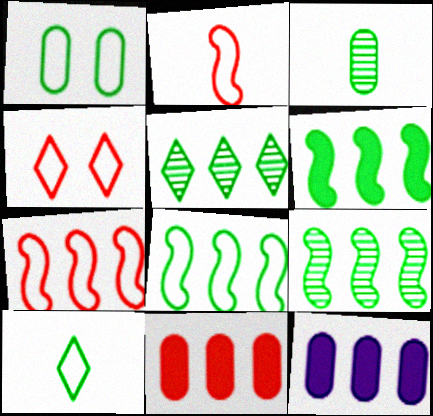[[1, 8, 10], 
[5, 7, 12], 
[6, 8, 9]]